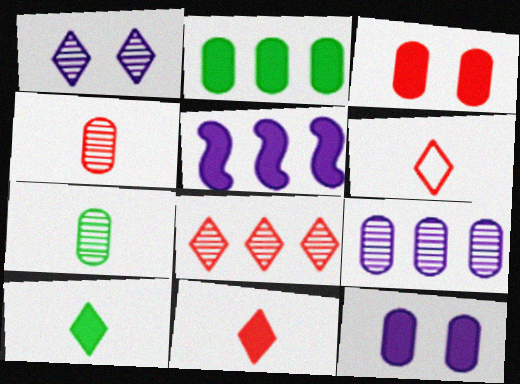[[3, 5, 10]]